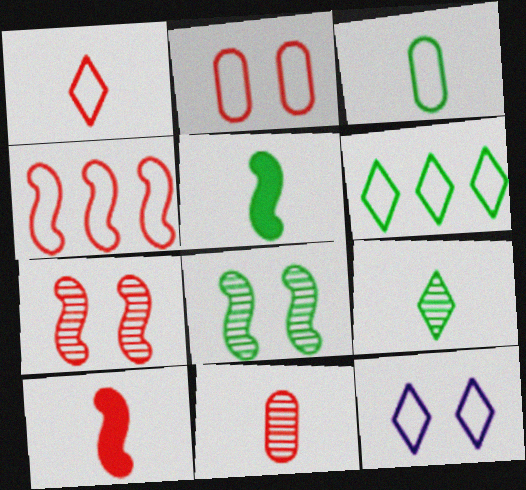[[1, 2, 4], 
[1, 6, 12], 
[1, 10, 11], 
[3, 4, 12], 
[3, 5, 9], 
[4, 7, 10]]